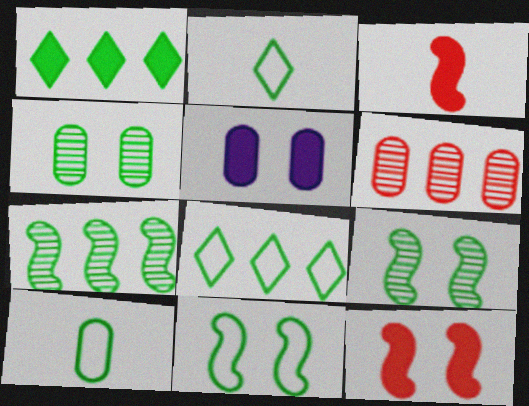[[1, 3, 5], 
[1, 9, 10], 
[5, 6, 10], 
[8, 10, 11]]